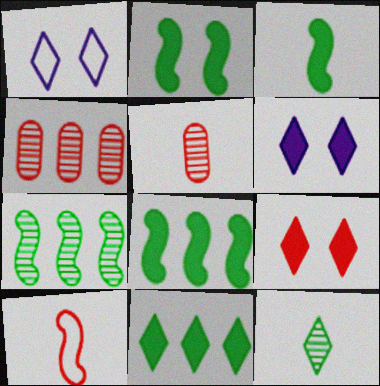[[1, 3, 4], 
[1, 5, 8], 
[2, 3, 8], 
[4, 9, 10]]